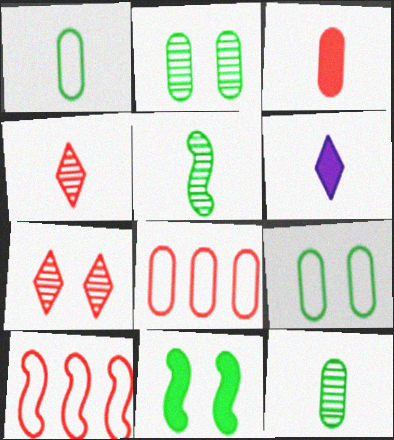[[2, 6, 10], 
[3, 7, 10]]